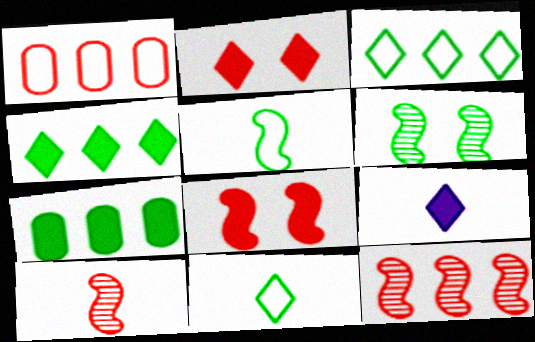[[1, 2, 10], 
[1, 6, 9], 
[2, 4, 9], 
[6, 7, 11], 
[7, 8, 9]]